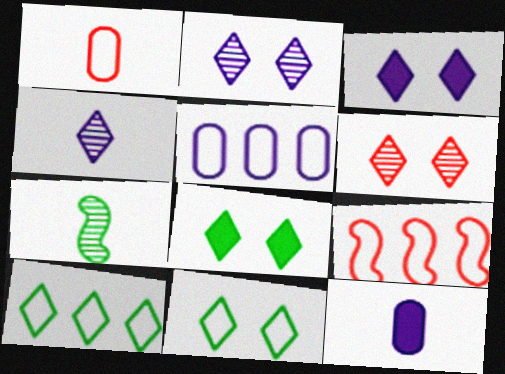[[3, 6, 11], 
[5, 9, 10]]